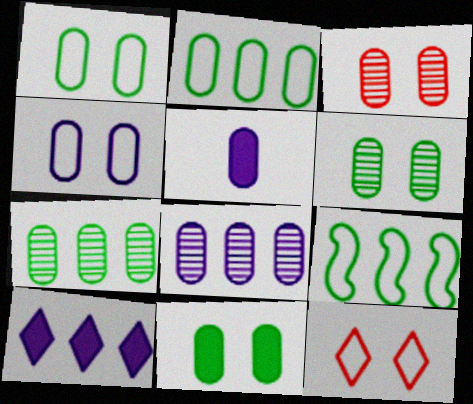[[1, 6, 11], 
[2, 3, 5], 
[3, 4, 11], 
[4, 5, 8]]